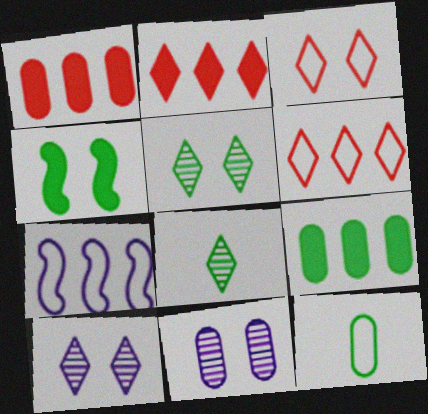[[1, 11, 12], 
[3, 4, 11], 
[3, 7, 12]]